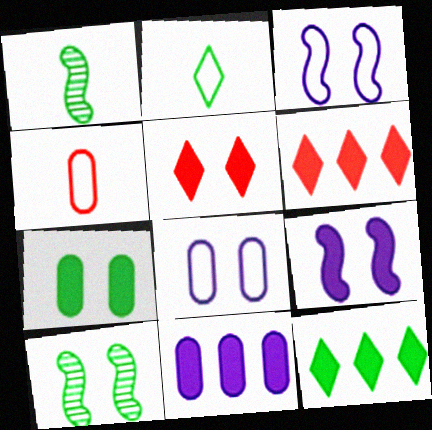[[1, 6, 8], 
[5, 7, 9], 
[5, 8, 10]]